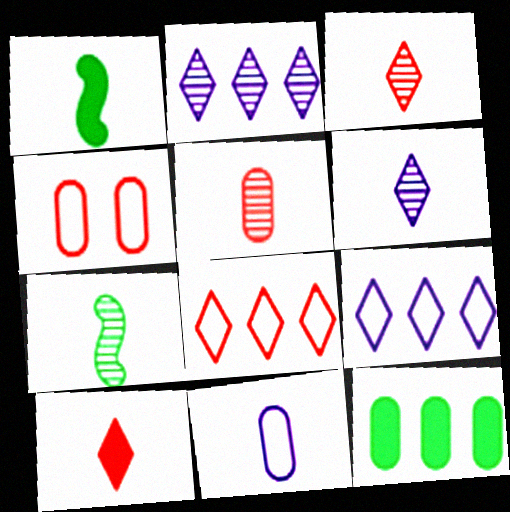[[1, 2, 4], 
[1, 3, 11], 
[5, 6, 7], 
[7, 10, 11]]